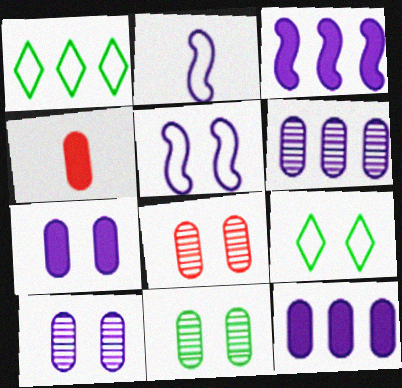[[8, 10, 11]]